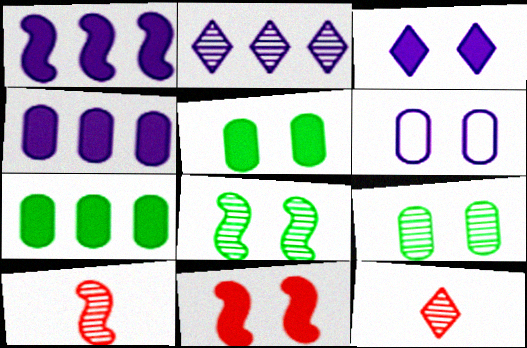[[2, 9, 10], 
[3, 5, 11]]